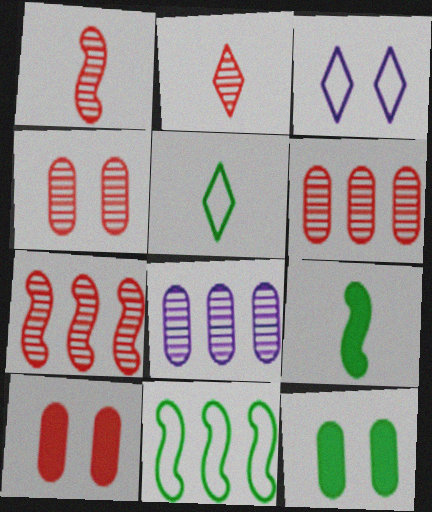[[2, 4, 7], 
[3, 6, 9]]